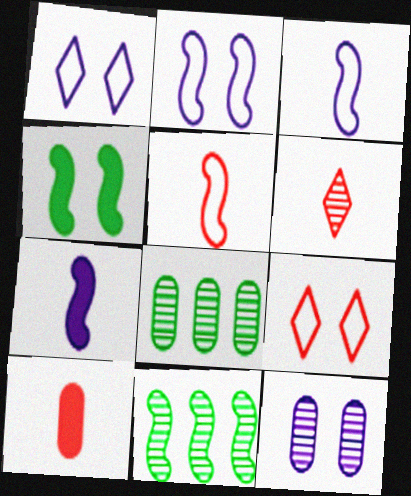[[1, 10, 11], 
[4, 9, 12], 
[5, 6, 10], 
[6, 11, 12], 
[7, 8, 9]]